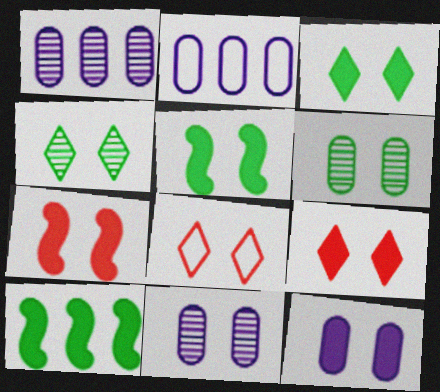[[3, 7, 12], 
[5, 8, 11], 
[5, 9, 12]]